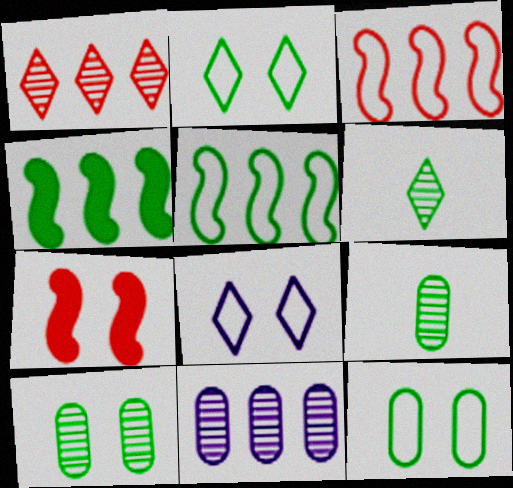[[2, 4, 9], 
[4, 6, 12], 
[7, 8, 10]]